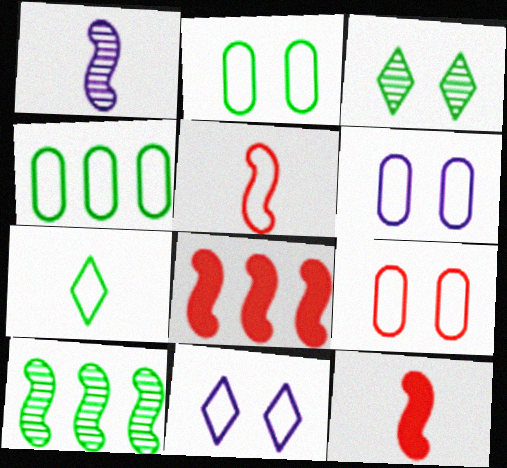[[2, 6, 9], 
[4, 5, 11]]